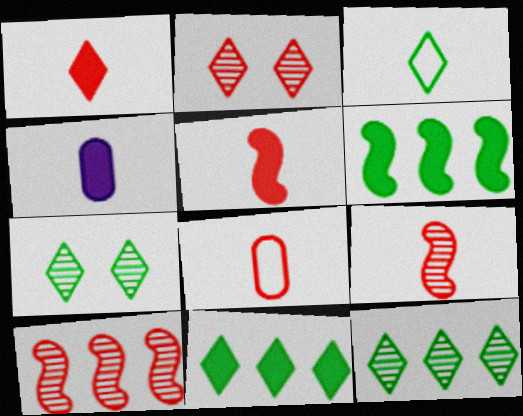[[1, 8, 9], 
[3, 4, 9], 
[3, 7, 11]]